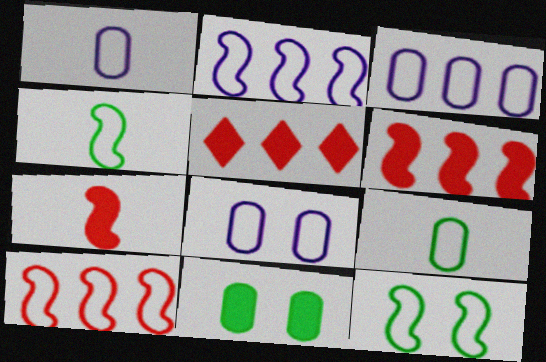[[1, 3, 8]]